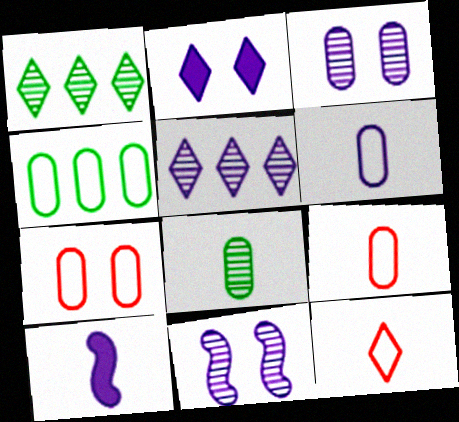[[1, 2, 12], 
[1, 7, 10], 
[4, 6, 7], 
[8, 10, 12]]